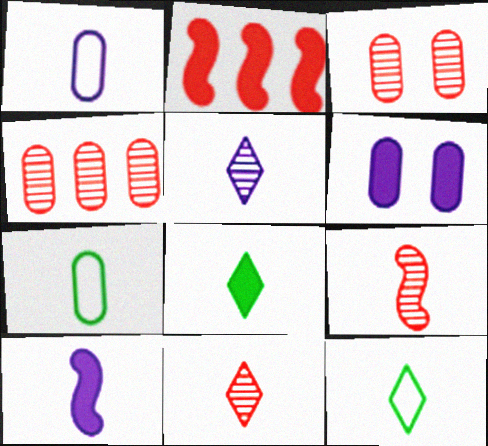[[1, 5, 10], 
[1, 8, 9], 
[2, 6, 8], 
[4, 6, 7], 
[7, 10, 11]]